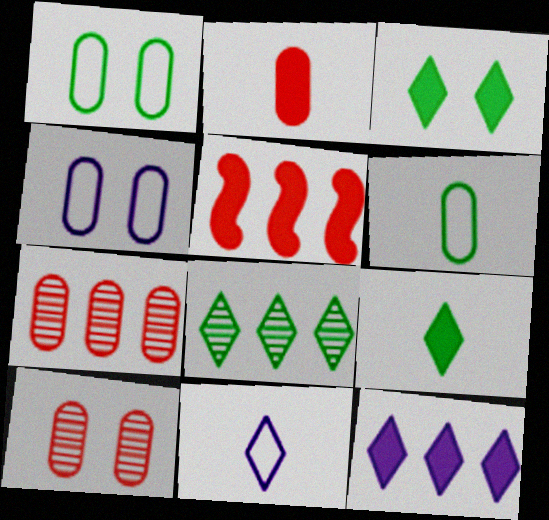[]